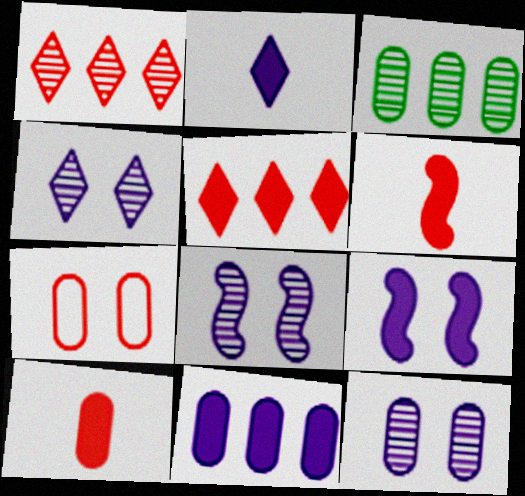[[1, 6, 7], 
[2, 9, 11], 
[4, 8, 12]]